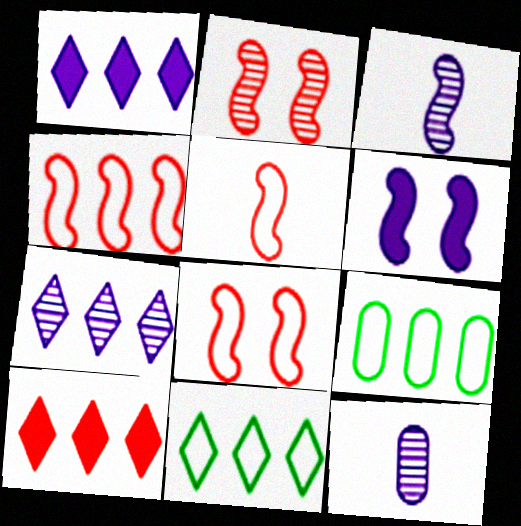[[4, 5, 8], 
[7, 10, 11]]